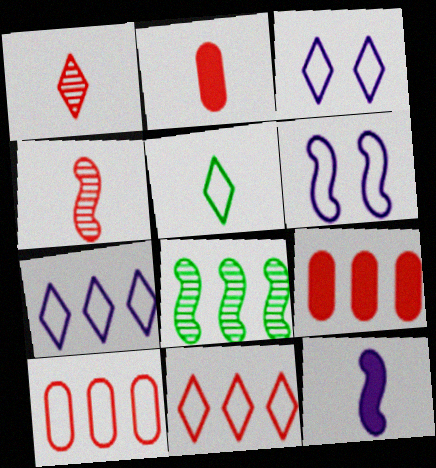[[2, 3, 8], 
[3, 5, 11], 
[5, 6, 10], 
[7, 8, 9]]